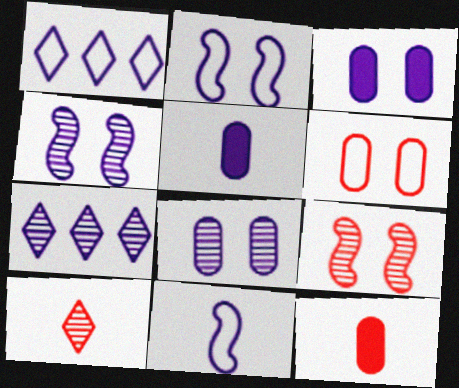[[1, 4, 5], 
[2, 5, 7], 
[3, 7, 11]]